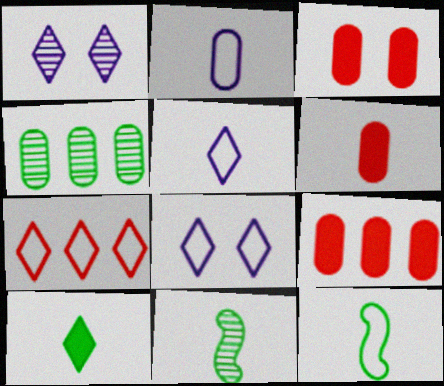[[1, 7, 10], 
[1, 9, 12], 
[2, 3, 4], 
[3, 6, 9], 
[5, 6, 11], 
[8, 9, 11]]